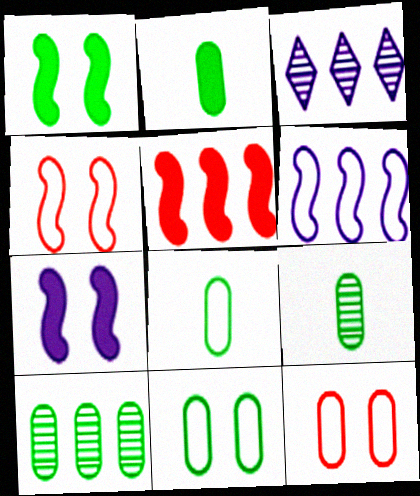[[2, 3, 4], 
[2, 8, 9], 
[2, 10, 11]]